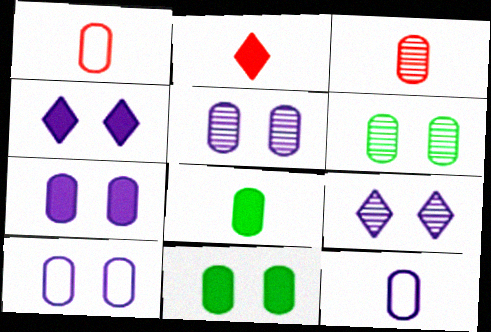[[3, 8, 12], 
[5, 7, 10]]